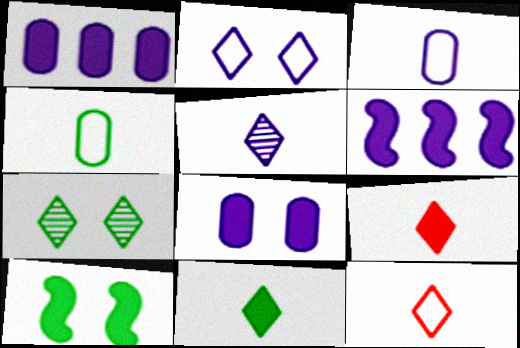[[1, 9, 10], 
[5, 11, 12]]